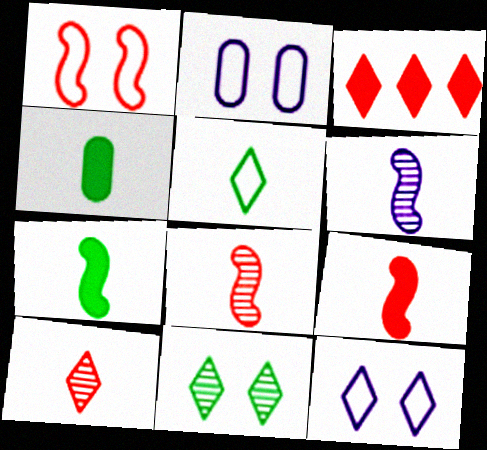[]